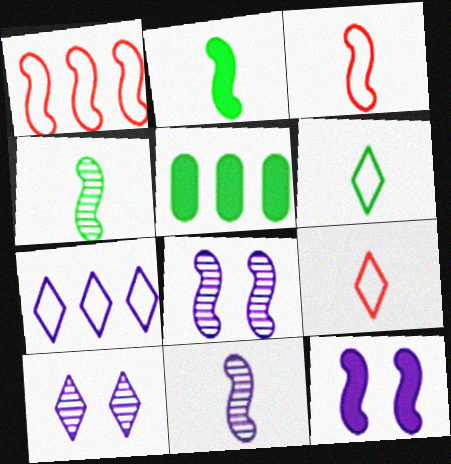[[1, 2, 8], 
[1, 4, 12], 
[2, 3, 11], 
[3, 5, 10], 
[5, 8, 9]]